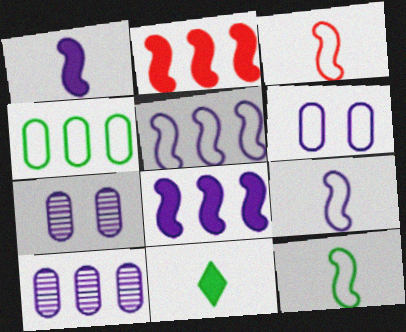[[3, 9, 12]]